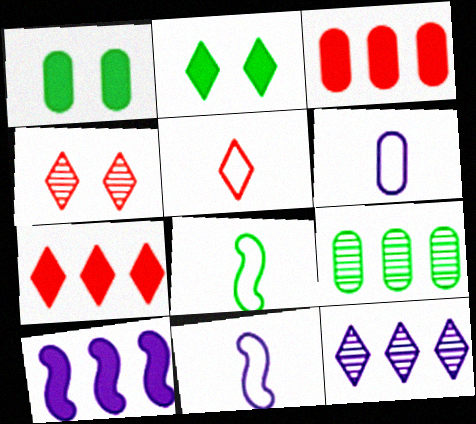[[2, 5, 12], 
[2, 8, 9], 
[4, 5, 7], 
[5, 6, 8]]